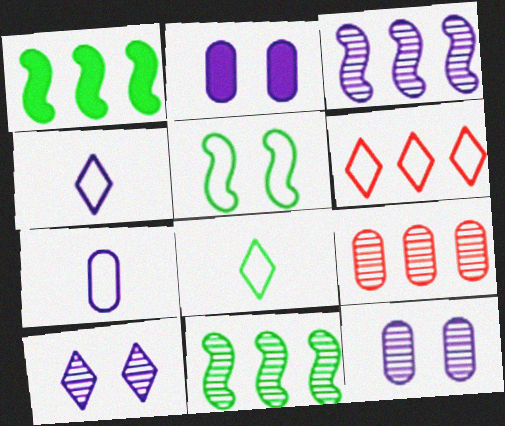[[2, 3, 4], 
[5, 6, 7]]